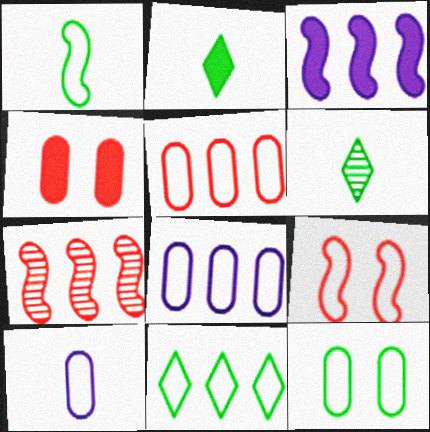[[1, 11, 12], 
[2, 3, 4], 
[5, 10, 12], 
[9, 10, 11]]